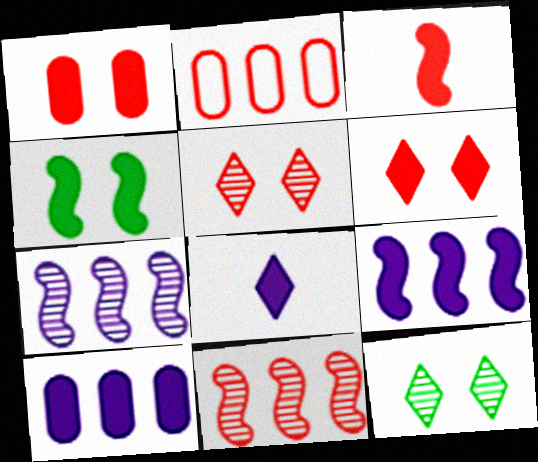[[2, 3, 5], 
[3, 4, 9]]